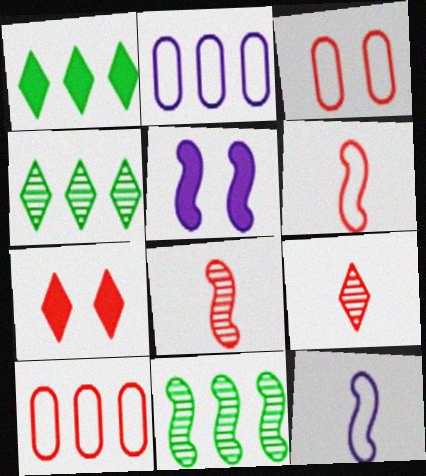[[5, 6, 11], 
[7, 8, 10]]